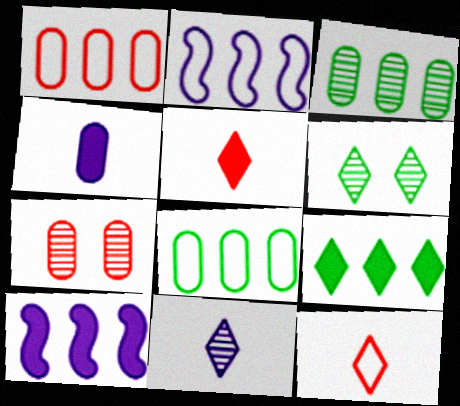[[4, 7, 8]]